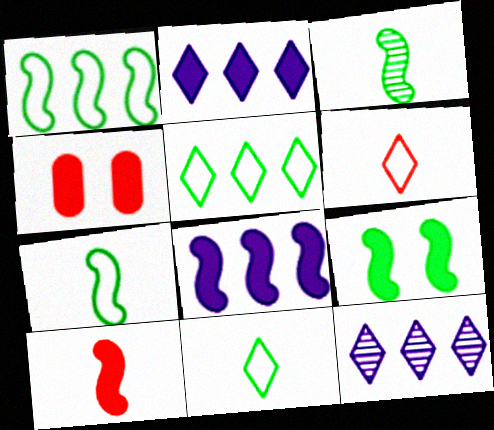[[1, 3, 9], 
[4, 7, 12], 
[8, 9, 10]]